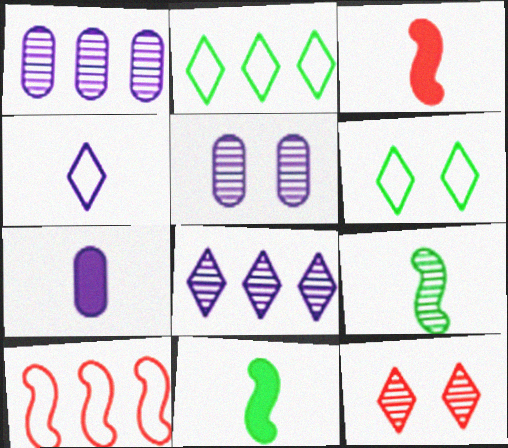[[1, 3, 6], 
[1, 9, 12], 
[2, 3, 5]]